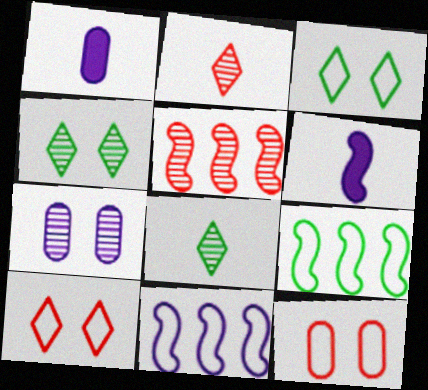[[1, 3, 5], 
[5, 7, 8]]